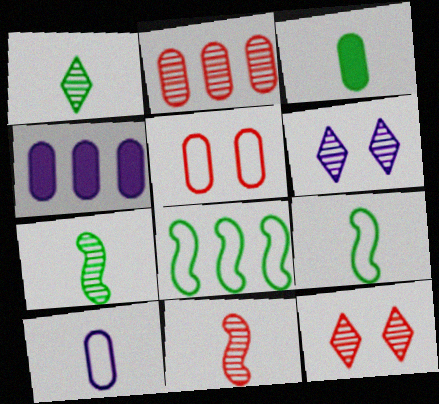[[1, 3, 9], 
[2, 6, 7], 
[2, 11, 12], 
[4, 9, 12]]